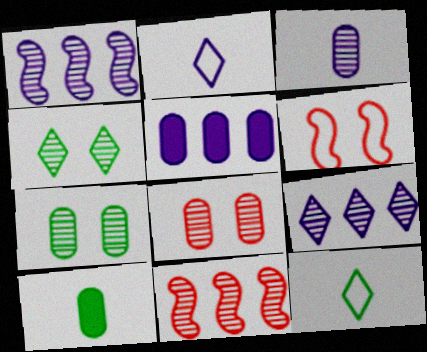[[3, 4, 11], 
[6, 9, 10]]